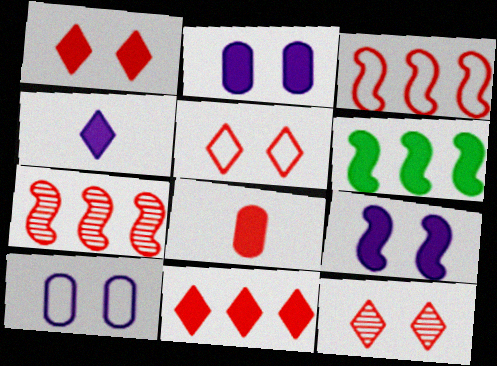[[1, 5, 12], 
[3, 8, 12], 
[5, 7, 8]]